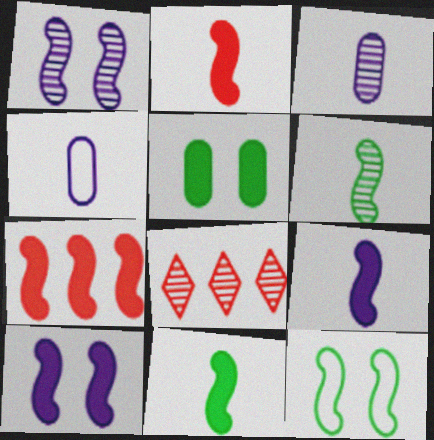[[2, 9, 11], 
[7, 10, 11]]